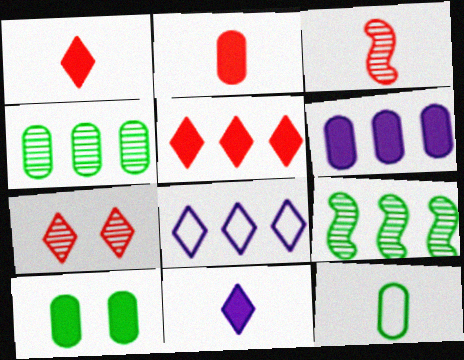[[2, 6, 10], 
[3, 8, 10], 
[3, 11, 12], 
[4, 10, 12]]